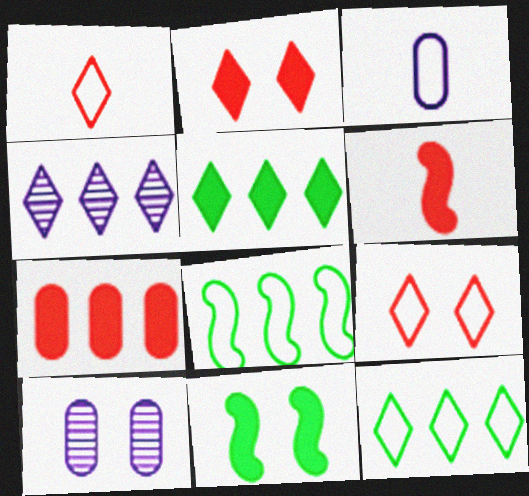[[2, 6, 7], 
[3, 8, 9], 
[4, 7, 8], 
[6, 10, 12], 
[9, 10, 11]]